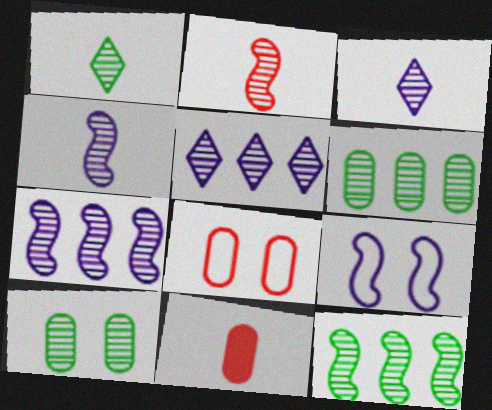[[1, 10, 12], 
[2, 5, 10]]